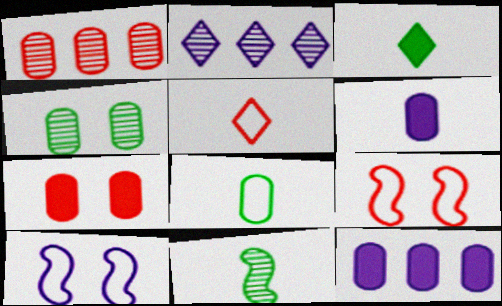[[1, 3, 10], 
[2, 6, 10], 
[3, 8, 11], 
[5, 6, 11]]